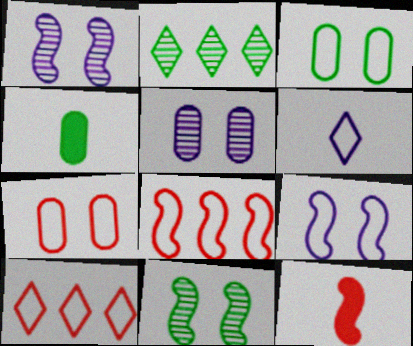[[1, 4, 10], 
[3, 6, 8]]